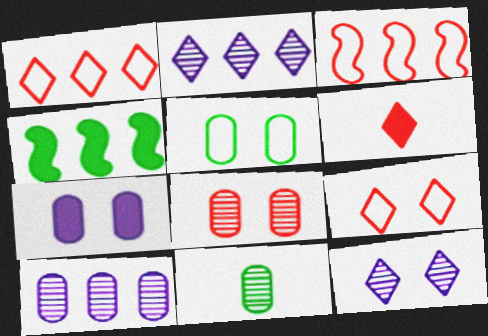[[1, 4, 10], 
[3, 6, 8], 
[4, 6, 7], 
[5, 7, 8], 
[8, 10, 11]]